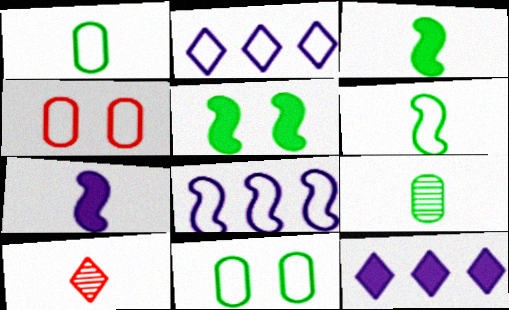[[1, 7, 10], 
[2, 4, 6]]